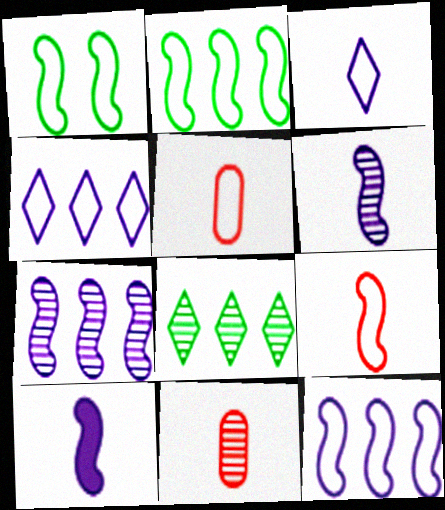[[1, 4, 5], 
[1, 9, 12]]